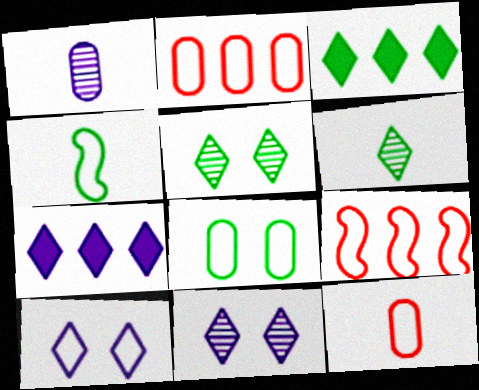[[2, 4, 10]]